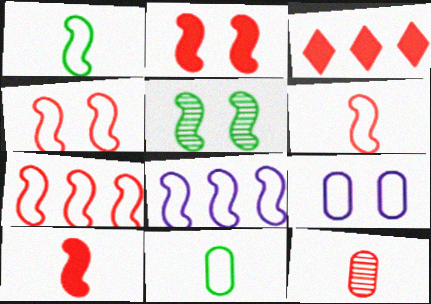[[1, 4, 8], 
[3, 4, 12], 
[4, 6, 7], 
[5, 8, 10]]